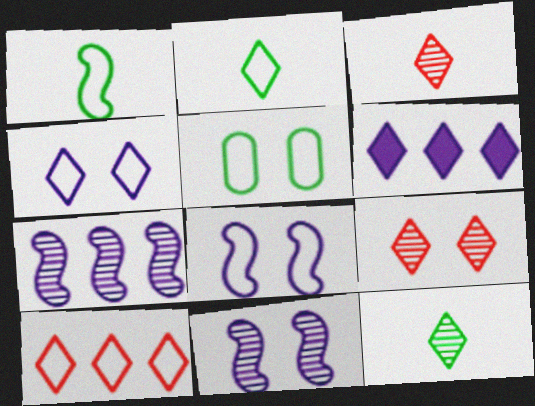[[2, 4, 10], 
[2, 6, 9]]